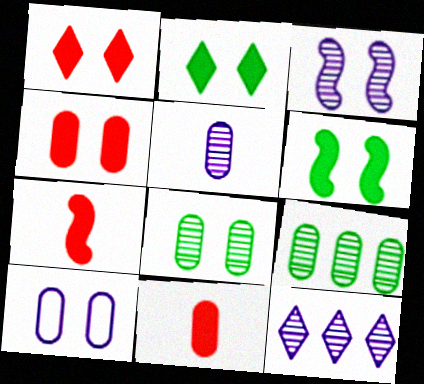[[3, 5, 12], 
[4, 8, 10], 
[9, 10, 11]]